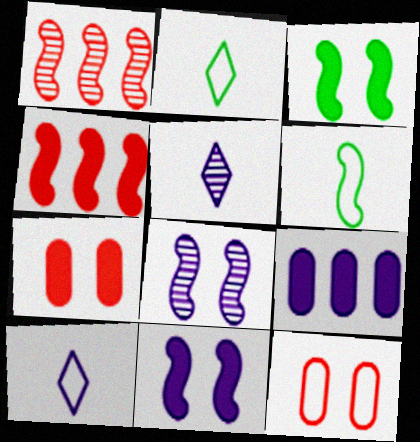[[1, 6, 11], 
[4, 6, 8], 
[8, 9, 10]]